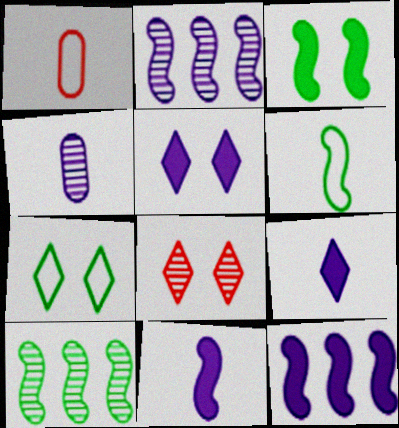[[1, 5, 10], 
[3, 6, 10], 
[4, 8, 10], 
[5, 7, 8]]